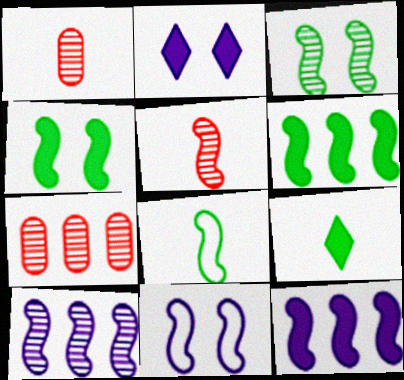[[2, 7, 8], 
[3, 5, 10], 
[3, 6, 8], 
[5, 6, 11], 
[7, 9, 11]]